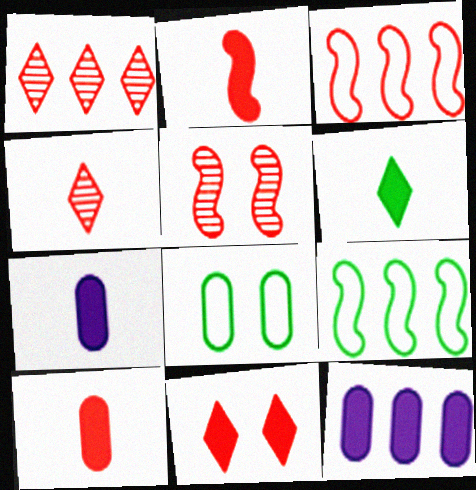[[1, 9, 12], 
[2, 3, 5], 
[2, 6, 7]]